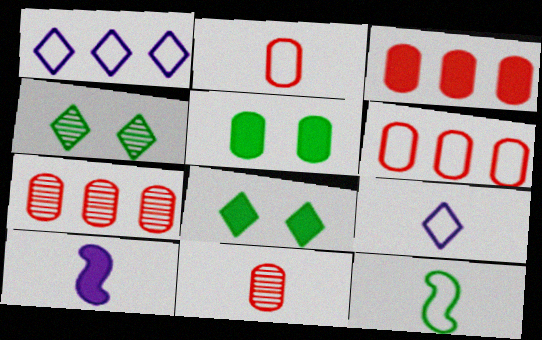[[2, 9, 12], 
[3, 6, 7], 
[3, 8, 10], 
[4, 6, 10]]